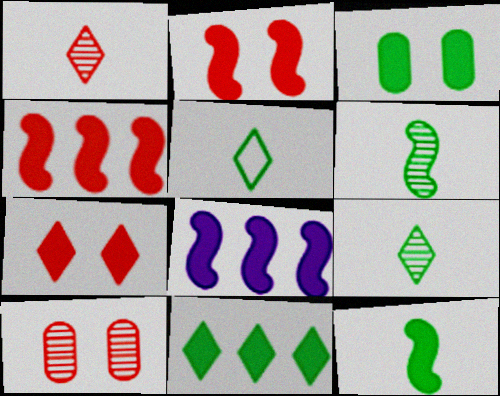[[2, 8, 12], 
[3, 11, 12], 
[5, 8, 10]]